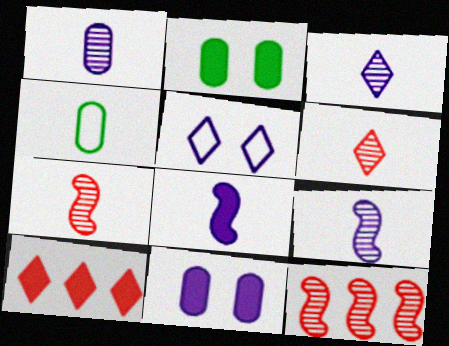[[1, 3, 9], 
[2, 8, 10], 
[4, 6, 8]]